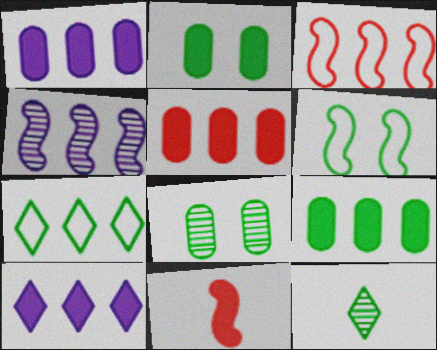[[1, 5, 9], 
[2, 10, 11], 
[4, 5, 7], 
[4, 6, 11], 
[6, 9, 12]]